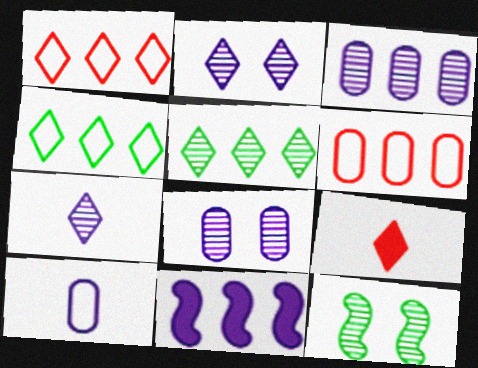[[2, 4, 9], 
[2, 10, 11], 
[5, 6, 11]]